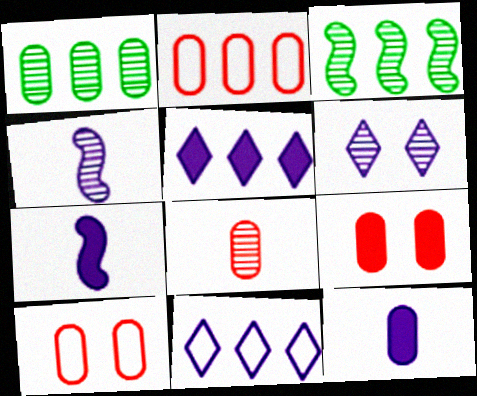[[1, 10, 12], 
[2, 3, 5], 
[2, 8, 9], 
[3, 6, 8]]